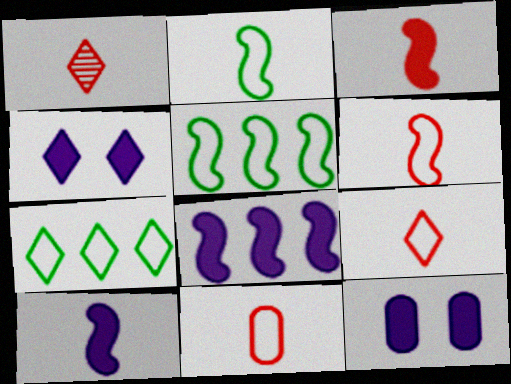[[1, 3, 11], 
[1, 4, 7], 
[1, 5, 12], 
[6, 9, 11]]